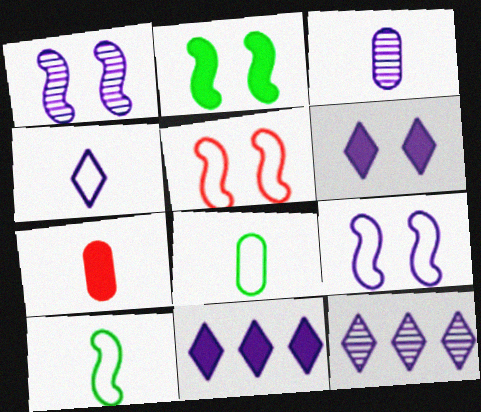[[1, 2, 5], 
[1, 3, 12], 
[2, 7, 11], 
[3, 7, 8], 
[3, 9, 11], 
[4, 6, 12]]